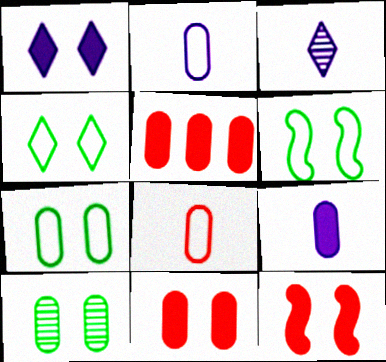[[2, 5, 10], 
[3, 5, 6], 
[4, 6, 7]]